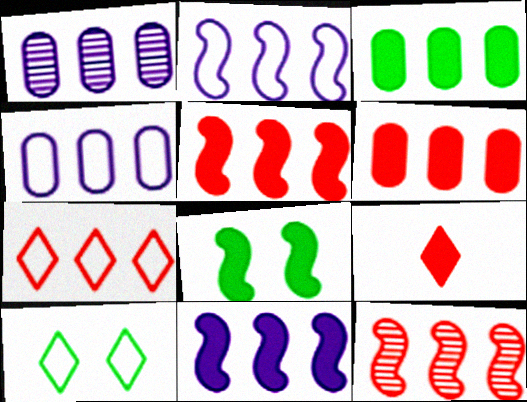[[6, 7, 12]]